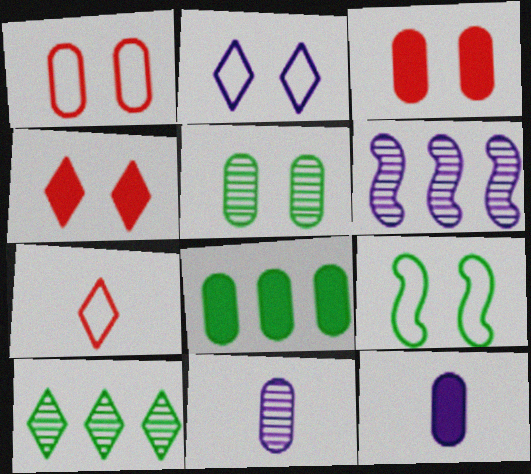[[1, 2, 9], 
[1, 8, 11], 
[2, 6, 12], 
[3, 8, 12]]